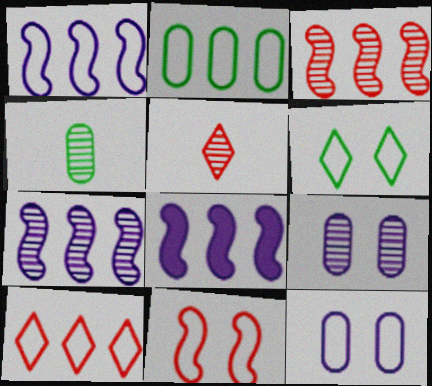[[1, 2, 10], 
[1, 7, 8], 
[6, 11, 12]]